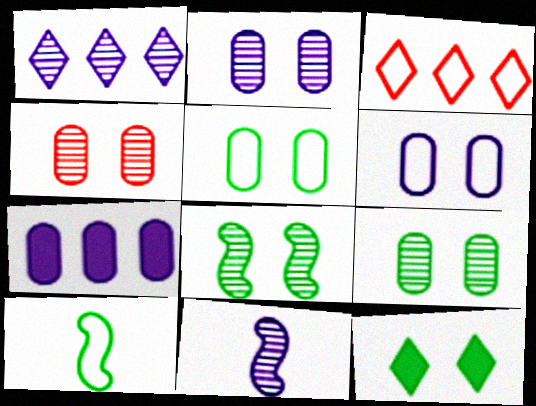[[1, 2, 11], 
[2, 4, 9], 
[3, 6, 10], 
[5, 8, 12]]